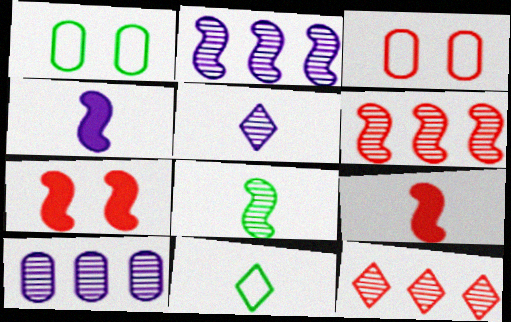[[1, 4, 12], 
[3, 9, 12], 
[7, 10, 11]]